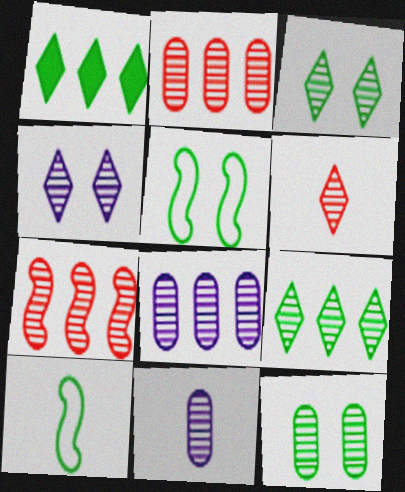[[1, 10, 12], 
[2, 11, 12], 
[3, 7, 11], 
[4, 6, 9], 
[7, 8, 9]]